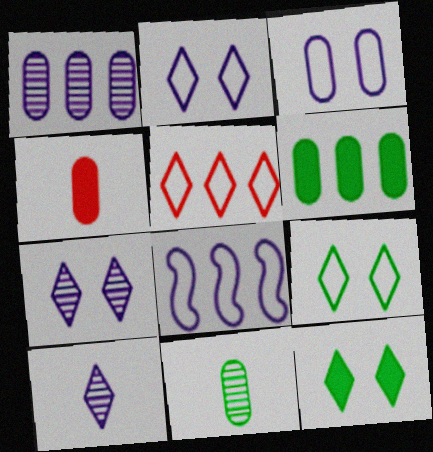[[5, 10, 12]]